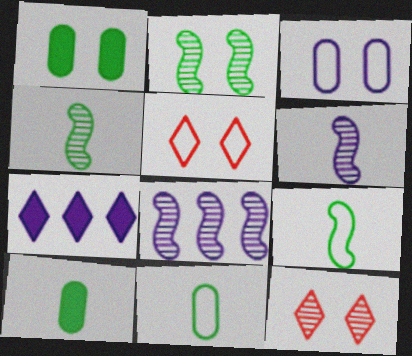[[3, 6, 7], 
[5, 8, 10]]